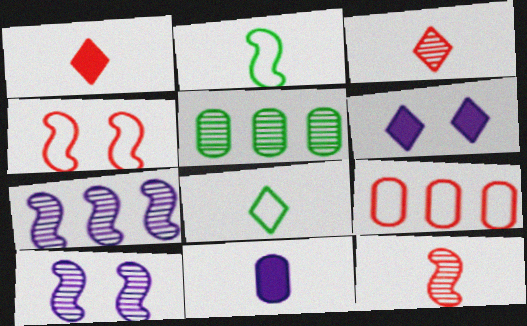[[2, 3, 11], 
[3, 5, 10], 
[8, 11, 12]]